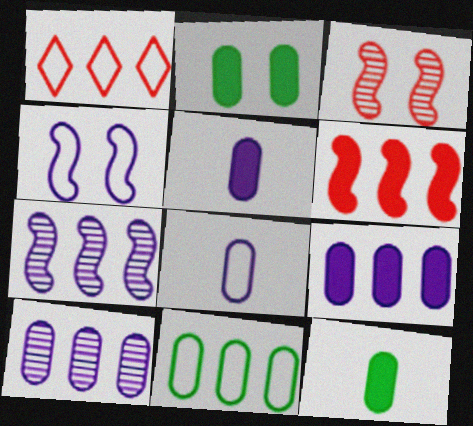[]